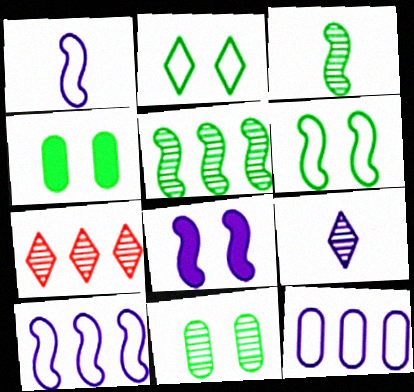[[1, 4, 7], 
[8, 9, 12]]